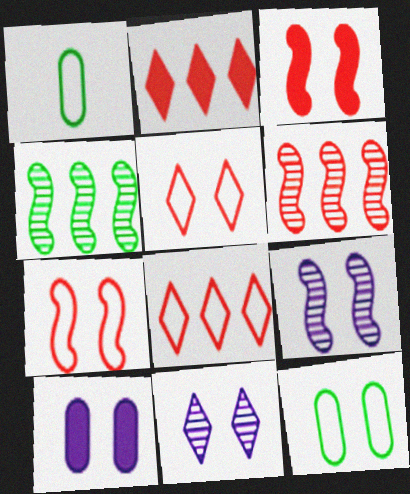[[1, 2, 9], 
[3, 11, 12]]